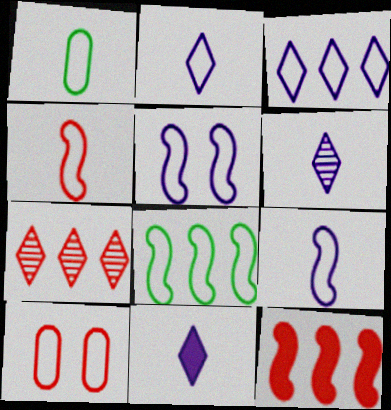[[1, 2, 4], 
[2, 6, 11], 
[2, 8, 10], 
[4, 5, 8]]